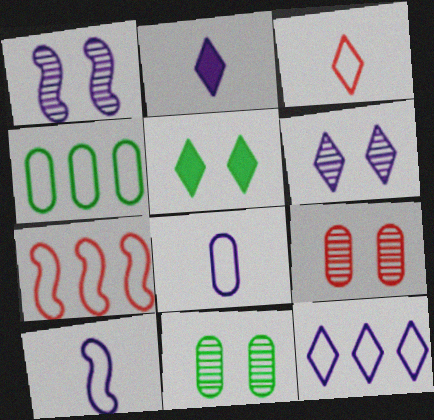[[2, 6, 12], 
[2, 7, 11], 
[4, 7, 12]]